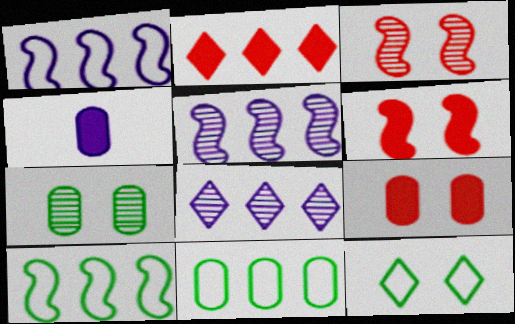[[2, 5, 11]]